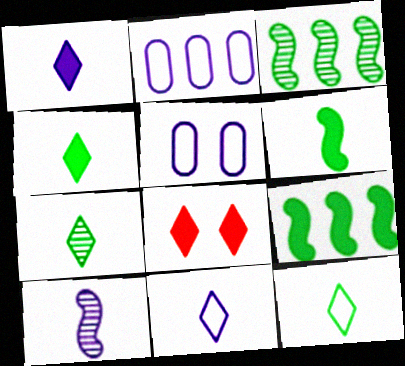[[4, 7, 12]]